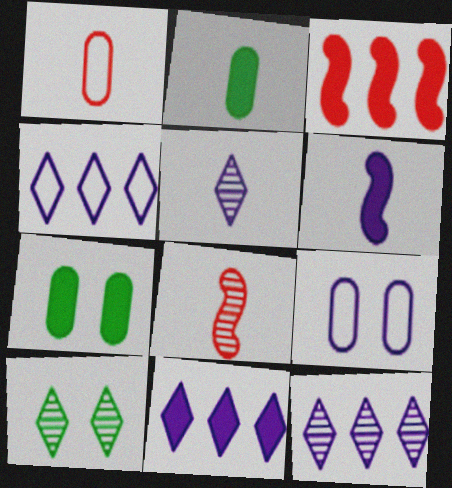[[4, 7, 8], 
[4, 11, 12], 
[6, 9, 12]]